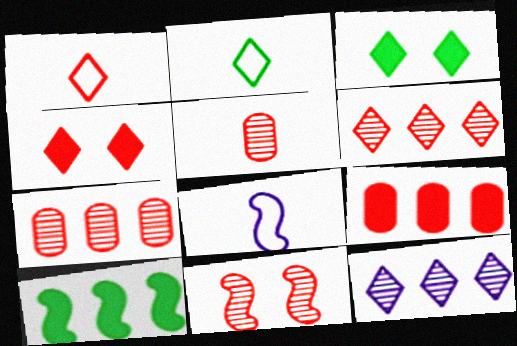[[1, 3, 12], 
[1, 4, 6], 
[1, 9, 11], 
[2, 4, 12], 
[3, 7, 8], 
[5, 6, 11], 
[8, 10, 11]]